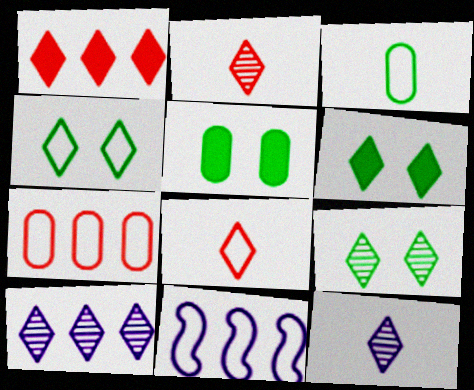[[1, 4, 12], 
[2, 5, 11], 
[2, 9, 10], 
[4, 6, 9], 
[6, 8, 10]]